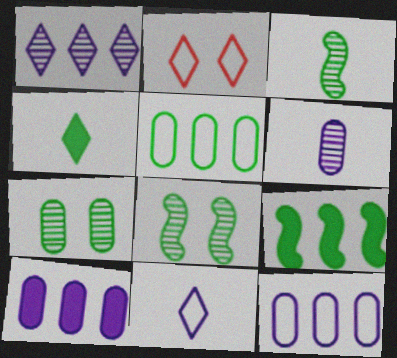[[1, 2, 4], 
[2, 3, 10], 
[2, 6, 9], 
[4, 5, 8]]